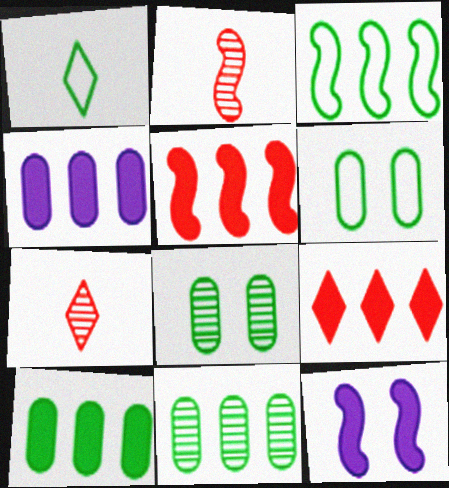[[1, 3, 6], 
[2, 3, 12]]